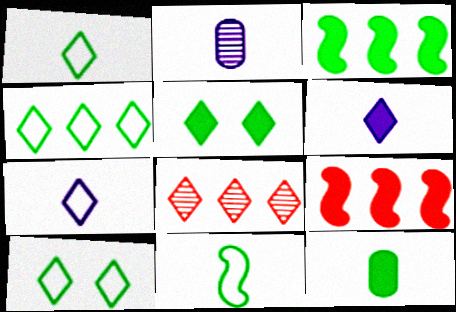[[1, 4, 10], 
[2, 9, 10], 
[3, 5, 12], 
[5, 7, 8], 
[6, 8, 10]]